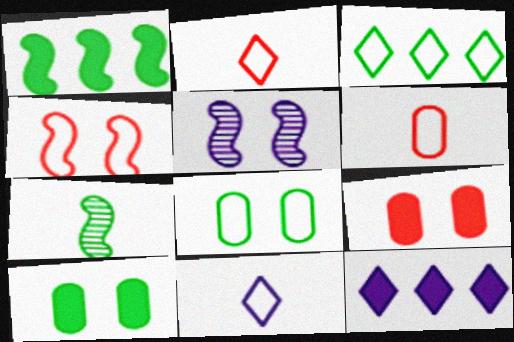[[3, 7, 10]]